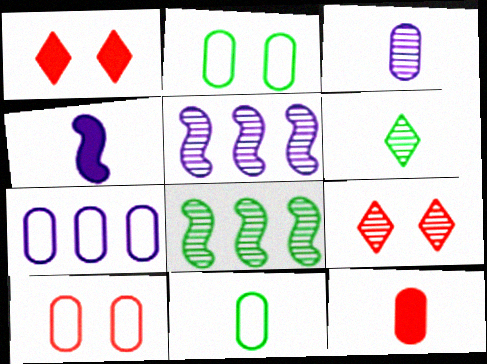[[1, 5, 11], 
[3, 8, 9], 
[3, 11, 12], 
[7, 10, 11]]